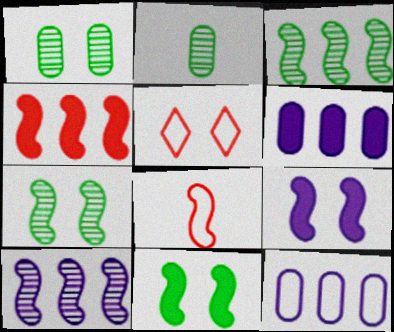[[1, 5, 9], 
[3, 8, 9], 
[8, 10, 11]]